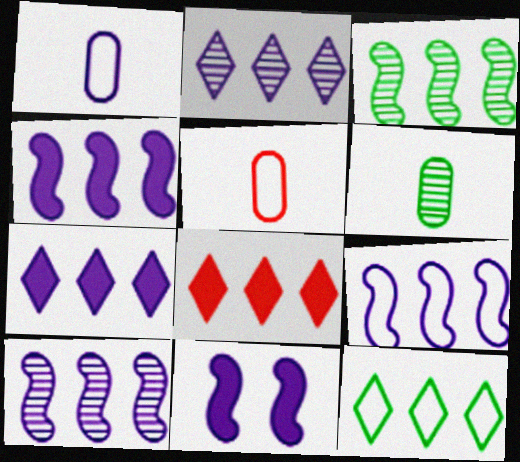[[1, 2, 11], 
[2, 8, 12], 
[4, 9, 10]]